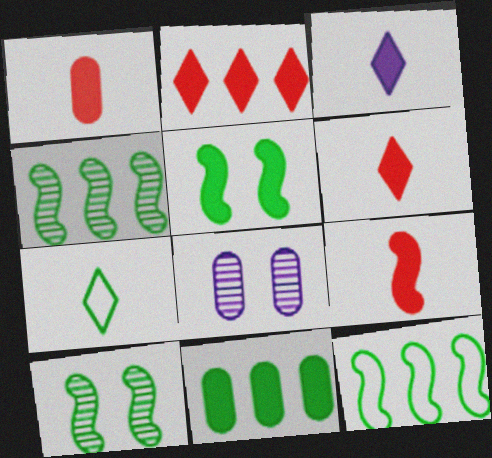[[1, 6, 9], 
[6, 8, 12], 
[7, 10, 11]]